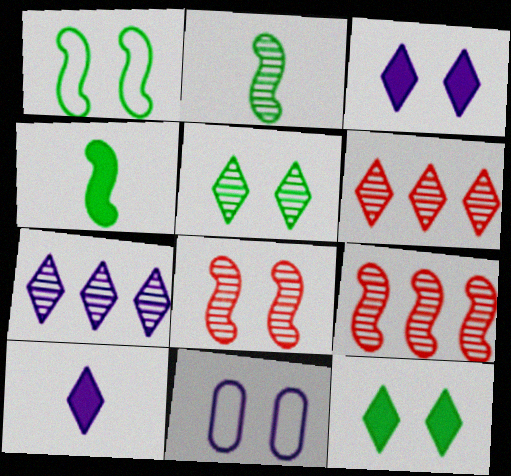[[4, 6, 11], 
[8, 11, 12]]